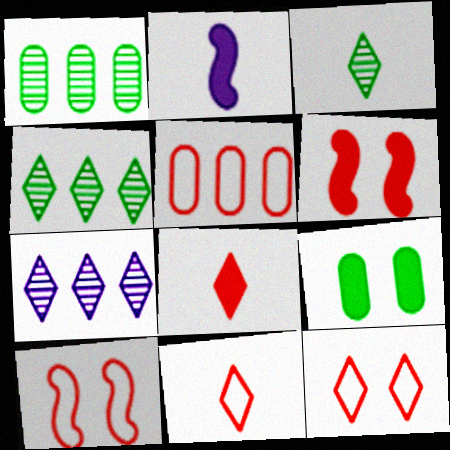[[1, 2, 12], 
[5, 10, 11]]